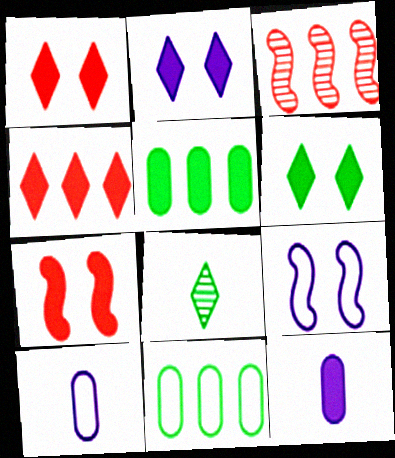[[1, 2, 6], 
[3, 6, 10]]